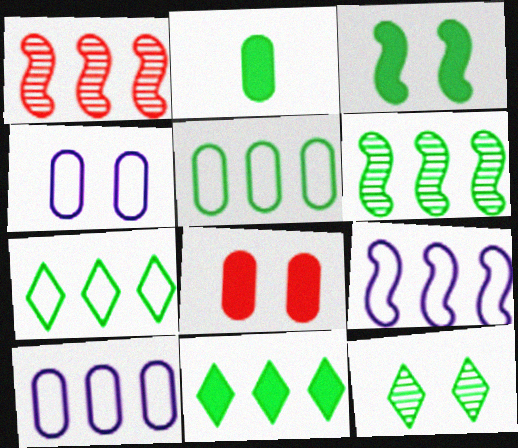[[1, 10, 11], 
[2, 3, 11], 
[5, 6, 11]]